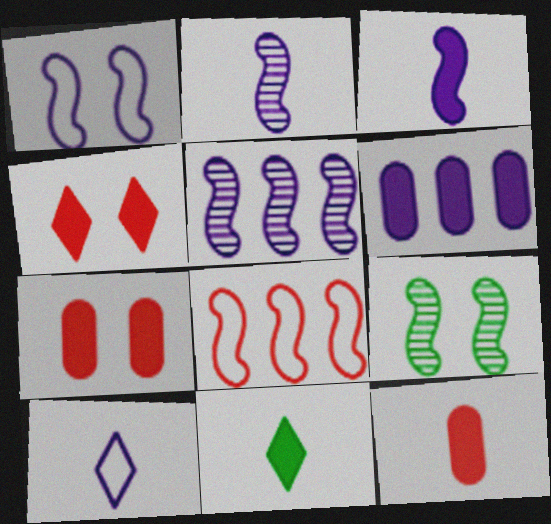[[1, 3, 5], 
[3, 8, 9], 
[3, 11, 12]]